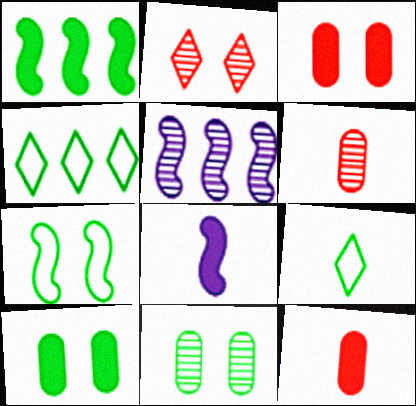[[1, 9, 11], 
[3, 5, 9], 
[6, 8, 9]]